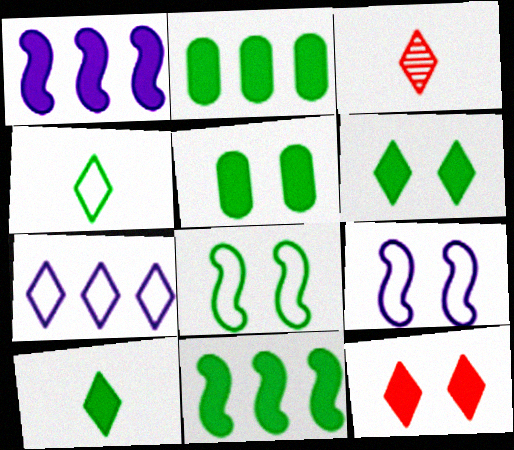[[2, 3, 9], 
[3, 6, 7], 
[5, 10, 11]]